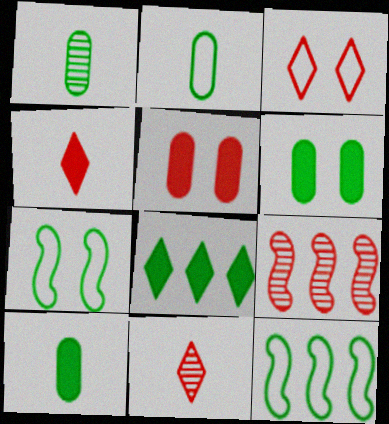[[1, 2, 10], 
[1, 7, 8]]